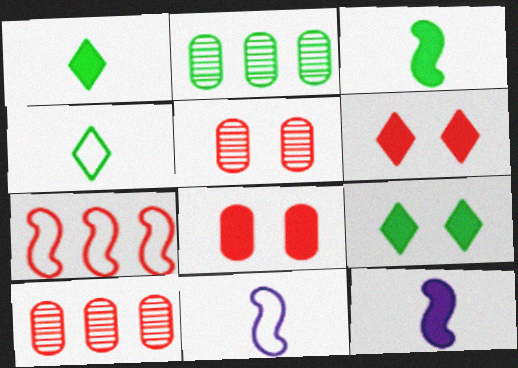[[2, 6, 11], 
[9, 10, 11]]